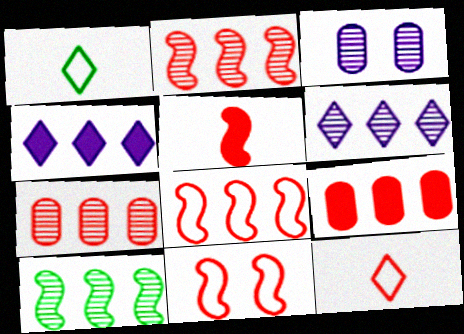[[2, 5, 11], 
[6, 7, 10]]